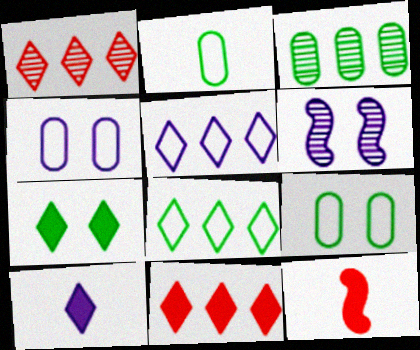[[2, 6, 11], 
[7, 10, 11]]